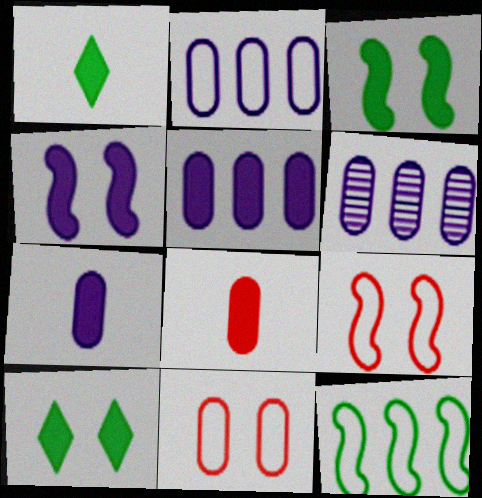[[1, 6, 9], 
[2, 5, 6]]